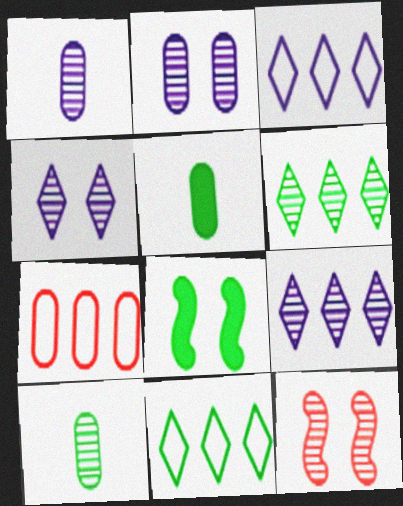[[1, 6, 12], 
[2, 5, 7], 
[3, 5, 12], 
[8, 10, 11], 
[9, 10, 12]]